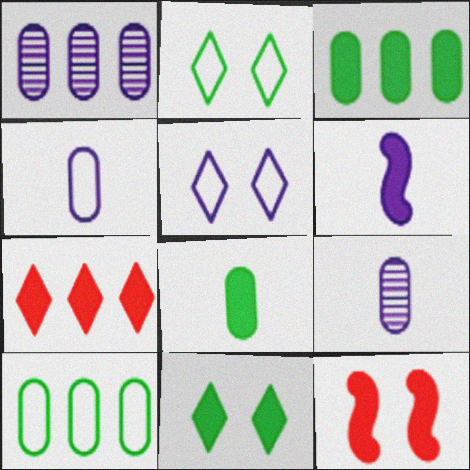[[1, 5, 6]]